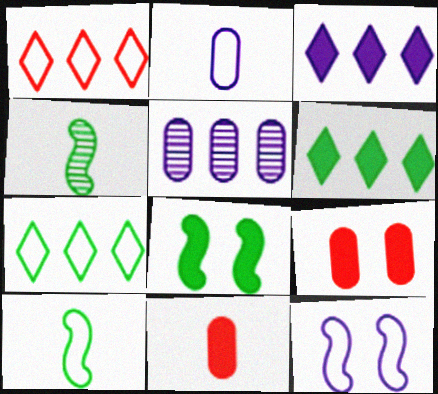[[3, 8, 11]]